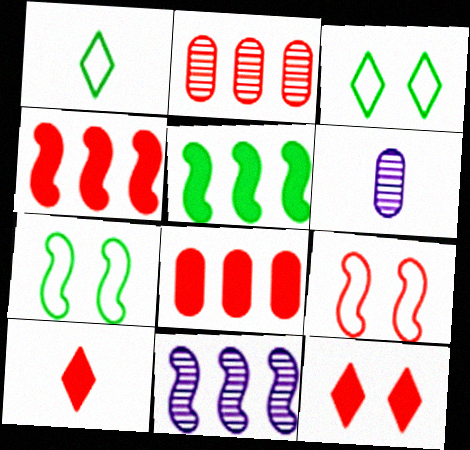[[2, 9, 10], 
[3, 4, 6]]